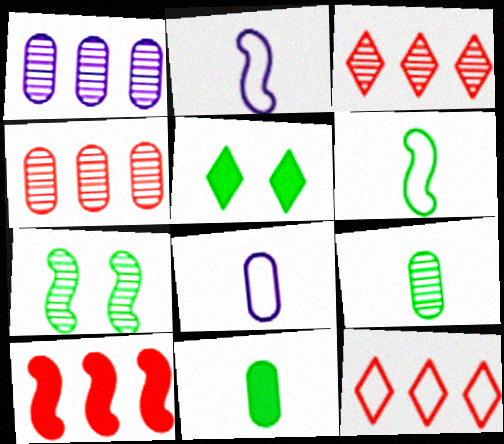[[2, 4, 5], 
[2, 7, 10], 
[4, 10, 12]]